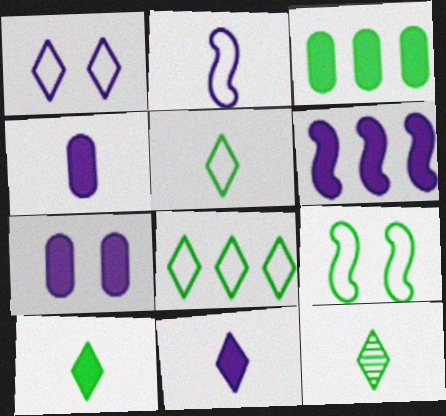[[3, 9, 12], 
[5, 10, 12], 
[6, 7, 11]]